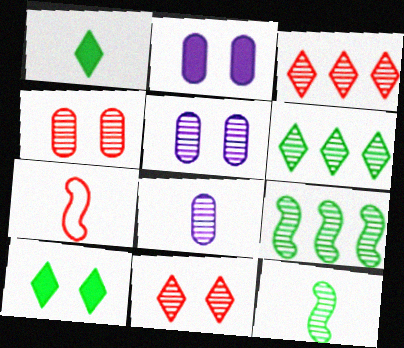[[1, 7, 8], 
[2, 6, 7], 
[3, 5, 12], 
[8, 9, 11]]